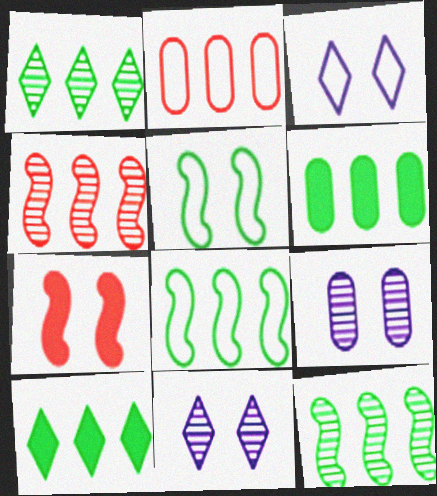[[1, 6, 8]]